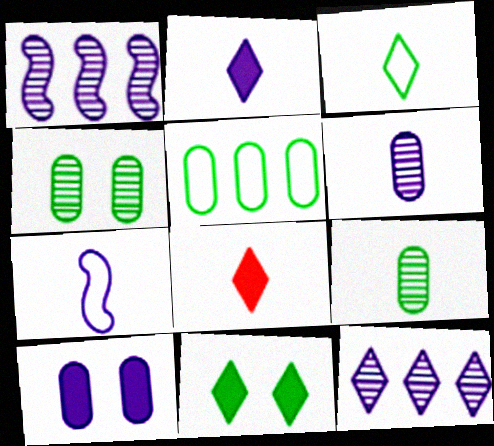[[2, 6, 7], 
[7, 8, 9], 
[7, 10, 12]]